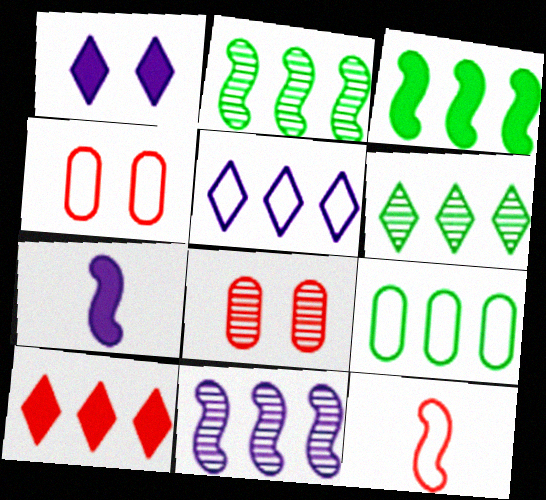[[3, 6, 9], 
[4, 6, 7], 
[5, 6, 10], 
[8, 10, 12], 
[9, 10, 11]]